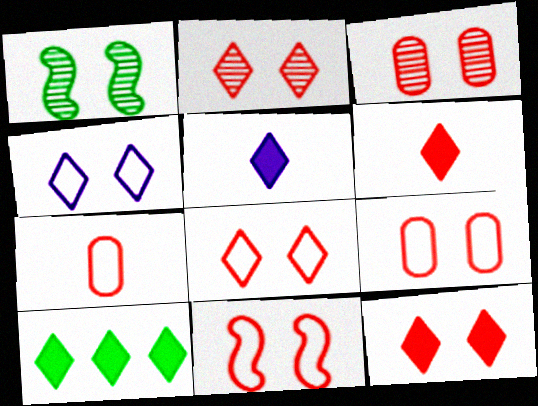[[2, 8, 12], 
[3, 11, 12], 
[5, 10, 12], 
[8, 9, 11]]